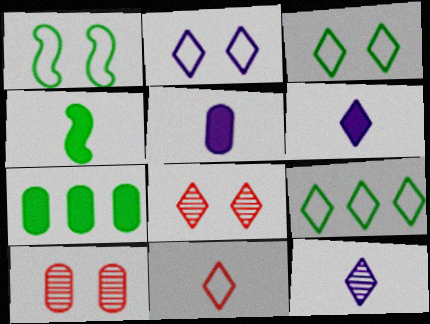[[2, 9, 11], 
[6, 8, 9]]